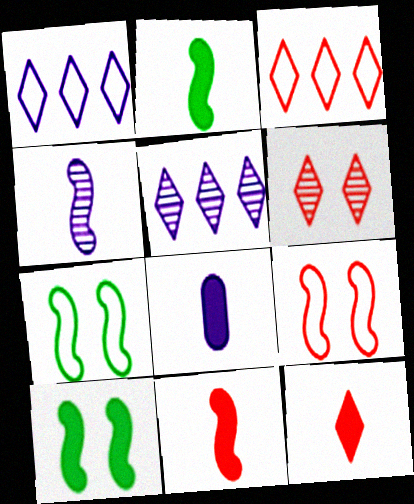[[2, 8, 12], 
[3, 6, 12]]